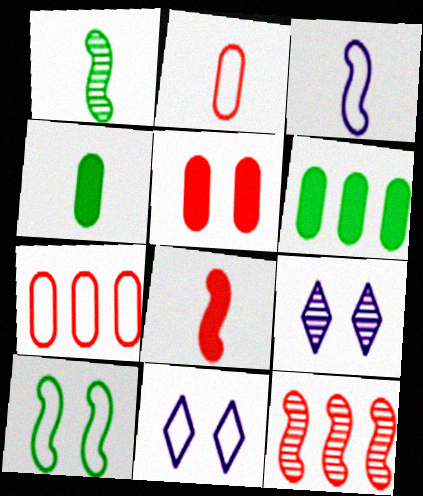[[1, 3, 8], 
[4, 11, 12], 
[5, 9, 10]]